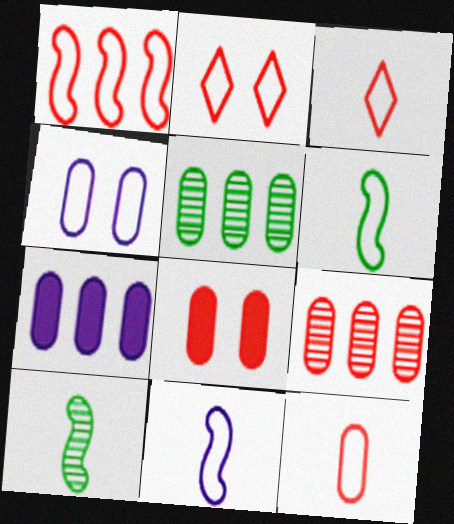[[1, 2, 12], 
[2, 7, 10], 
[8, 9, 12]]